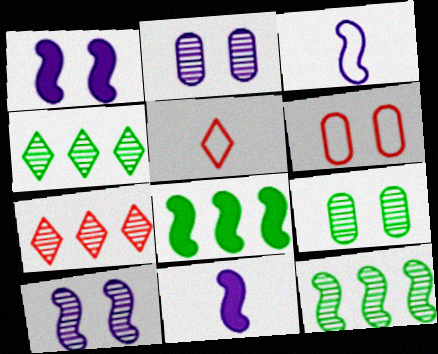[[2, 5, 8], 
[4, 6, 11]]